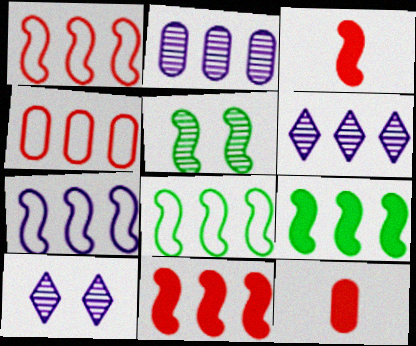[[1, 7, 8], 
[3, 5, 7], 
[4, 6, 9], 
[8, 10, 12]]